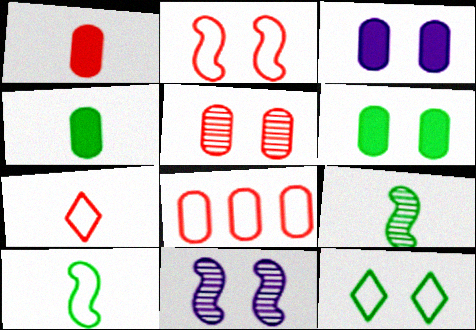[[1, 5, 8], 
[2, 7, 8]]